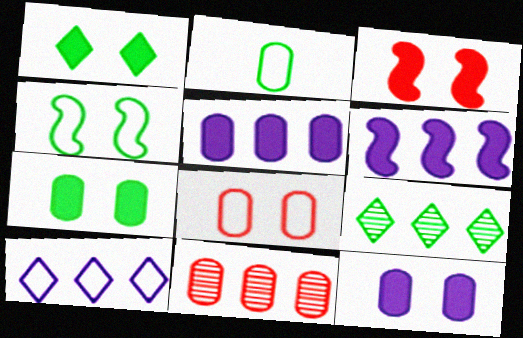[[1, 3, 12], 
[2, 11, 12]]